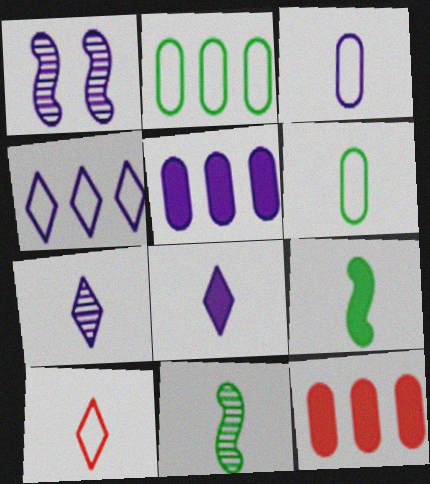[]